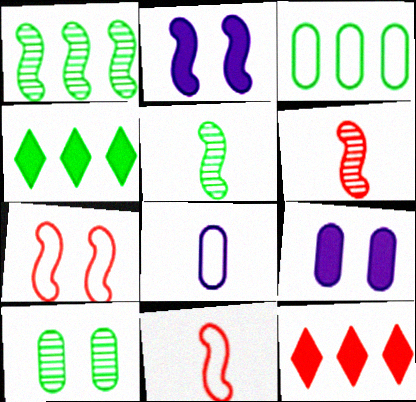[[1, 2, 11], 
[1, 3, 4]]